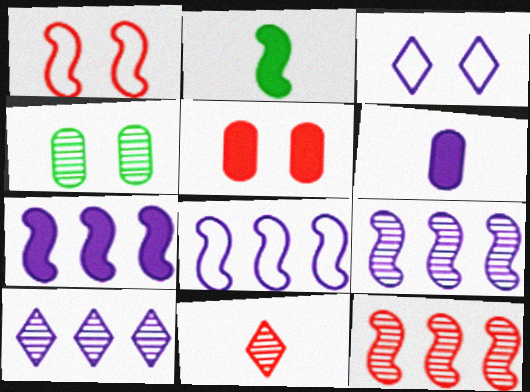[[1, 2, 9], 
[3, 6, 9], 
[4, 9, 11], 
[7, 8, 9]]